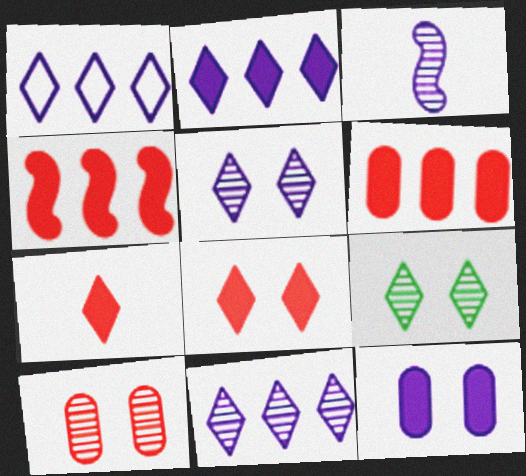[[1, 2, 11], 
[1, 3, 12], 
[1, 7, 9]]